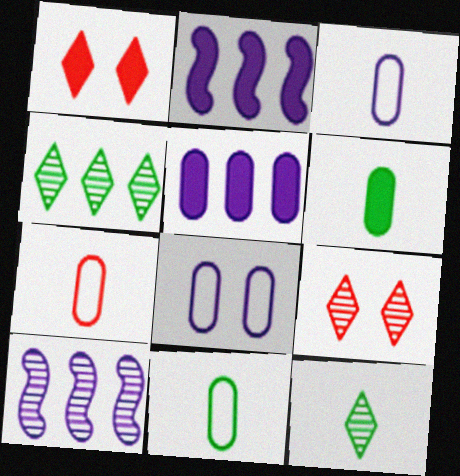[[1, 2, 6], 
[1, 10, 11], 
[2, 9, 11], 
[3, 7, 11]]